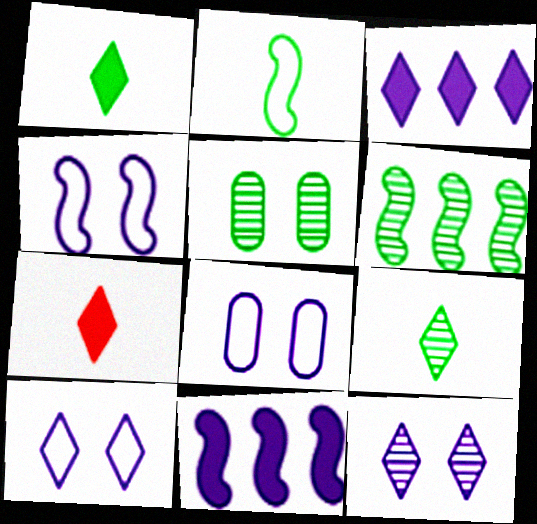[[4, 8, 10], 
[5, 6, 9], 
[6, 7, 8]]